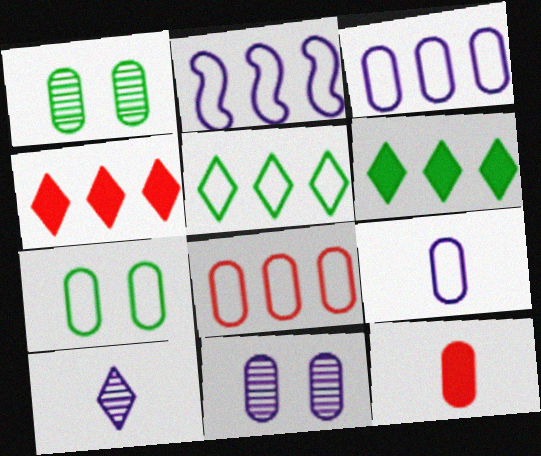[[1, 3, 12], 
[2, 5, 8], 
[7, 8, 9]]